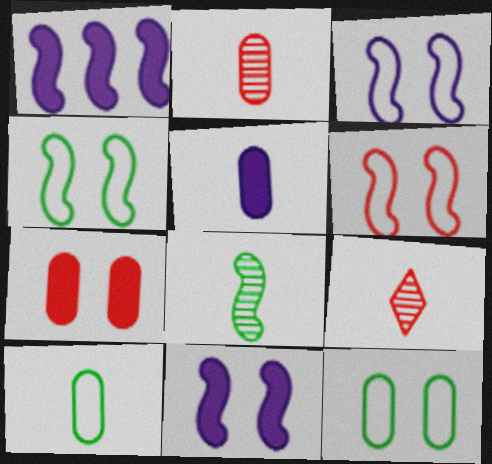[[1, 6, 8], 
[1, 9, 12], 
[2, 5, 10], 
[3, 4, 6]]